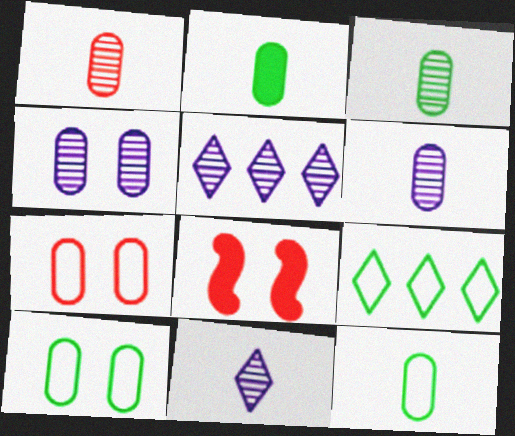[[1, 3, 6], 
[2, 3, 12], 
[5, 8, 12], 
[6, 8, 9]]